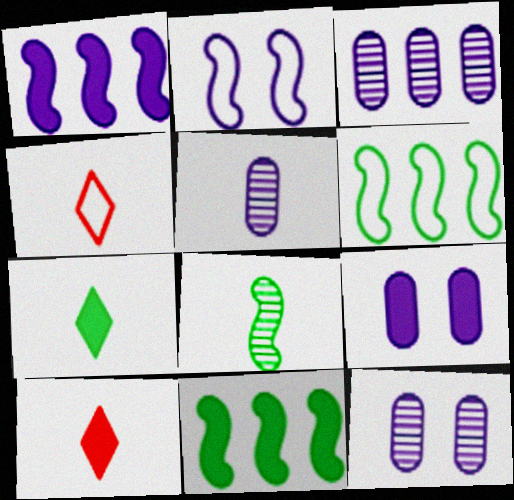[[3, 5, 12], 
[4, 11, 12], 
[6, 10, 12], 
[9, 10, 11]]